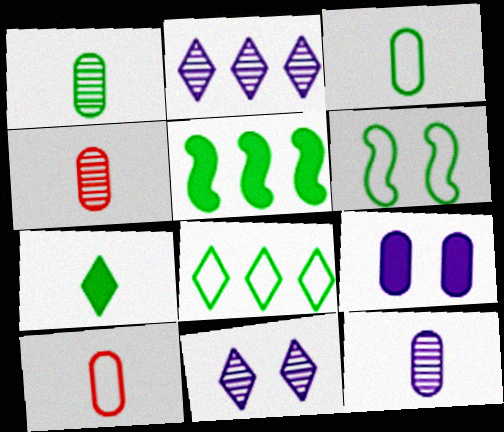[[1, 4, 12], 
[3, 6, 8], 
[5, 10, 11]]